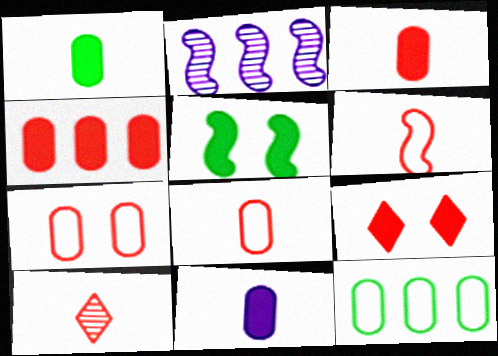[[1, 3, 11], 
[2, 5, 6], 
[3, 6, 10]]